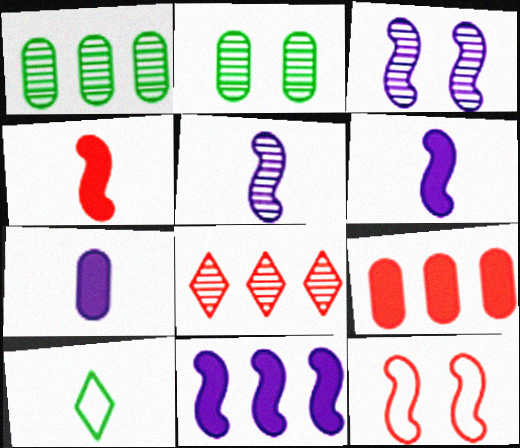[[2, 5, 8], 
[3, 9, 10]]